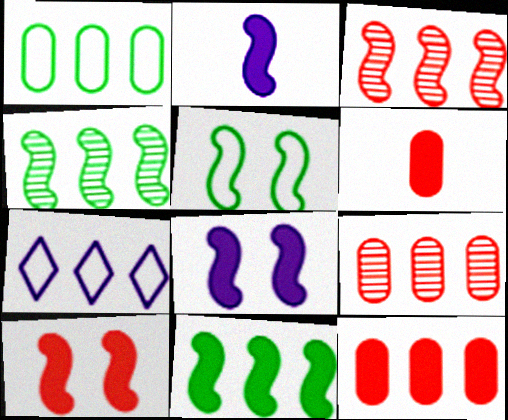[[2, 3, 5], 
[2, 10, 11], 
[4, 7, 12], 
[7, 9, 11]]